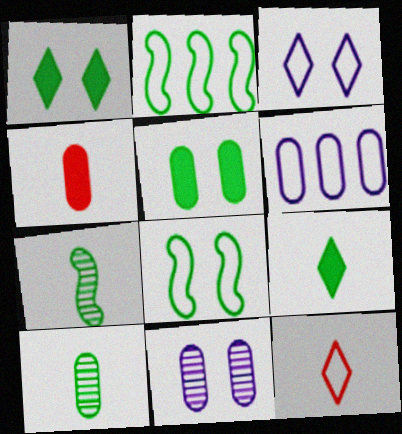[[1, 2, 10], 
[6, 8, 12]]